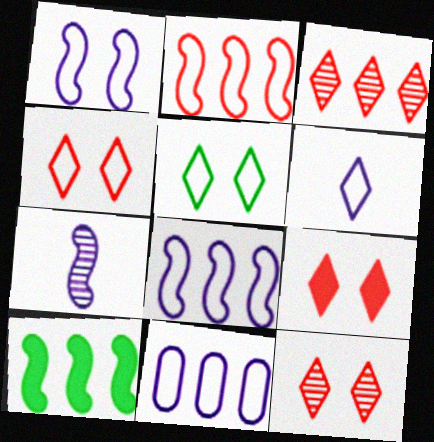[[1, 6, 11], 
[3, 10, 11], 
[4, 9, 12]]